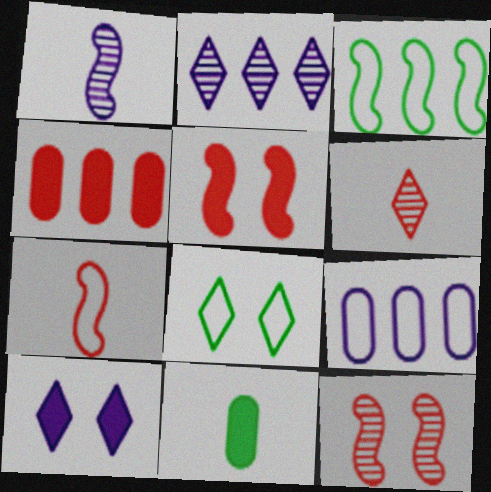[[1, 3, 5], 
[1, 4, 8], 
[1, 9, 10], 
[2, 3, 4], 
[7, 8, 9]]